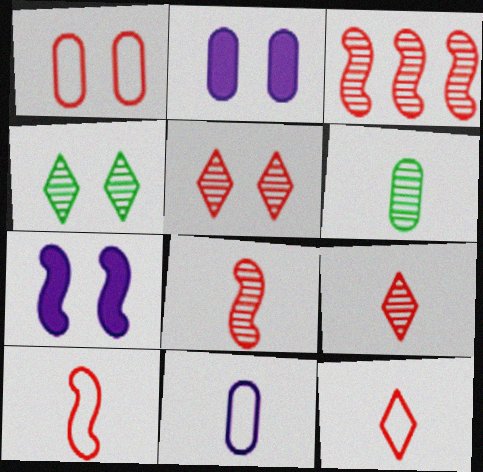[[1, 4, 7]]